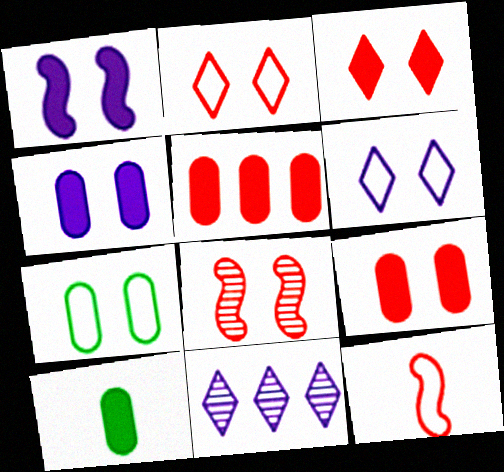[[2, 8, 9], 
[4, 5, 10]]